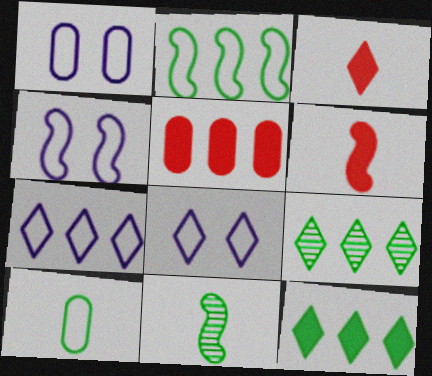[[1, 4, 8], 
[1, 6, 9], 
[3, 8, 9], 
[5, 8, 11]]